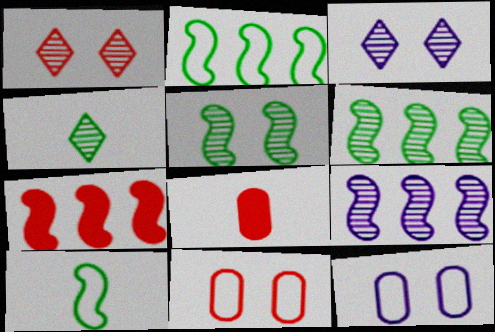[[2, 3, 8], 
[2, 7, 9], 
[4, 7, 12]]